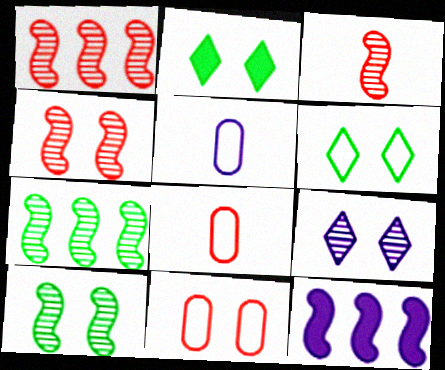[[1, 2, 5], 
[1, 3, 4], 
[5, 9, 12]]